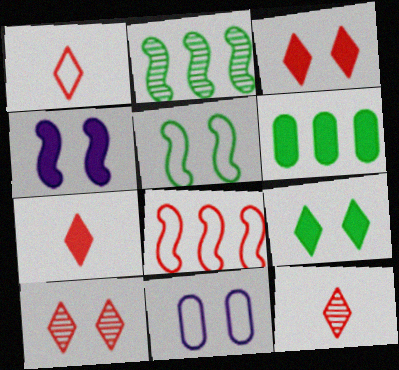[[1, 7, 12], 
[2, 7, 11], 
[4, 6, 7]]